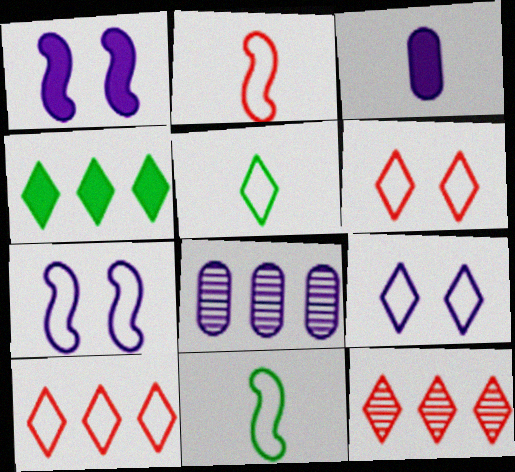[[5, 9, 10]]